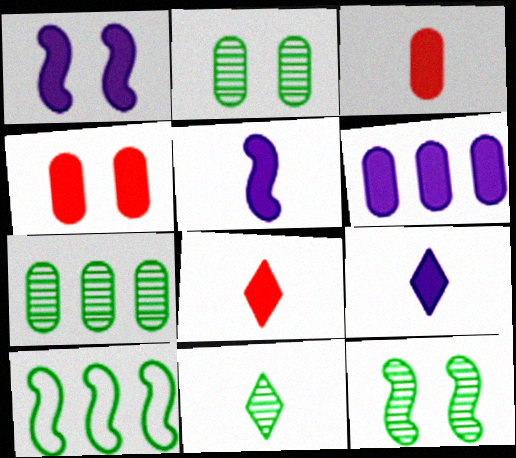[[1, 6, 9], 
[7, 11, 12]]